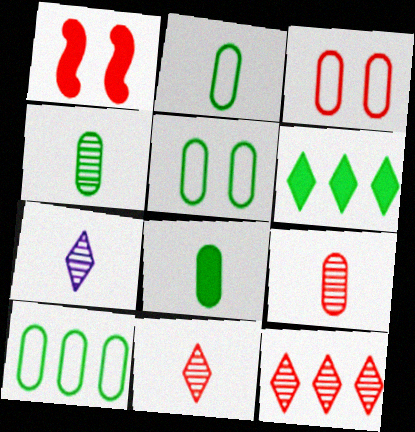[[1, 7, 10], 
[2, 4, 8], 
[2, 5, 10]]